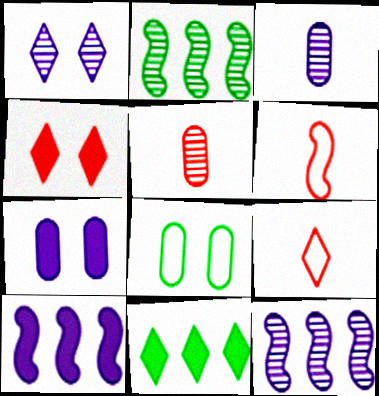[[1, 2, 5], 
[1, 3, 12], 
[1, 9, 11], 
[2, 7, 9]]